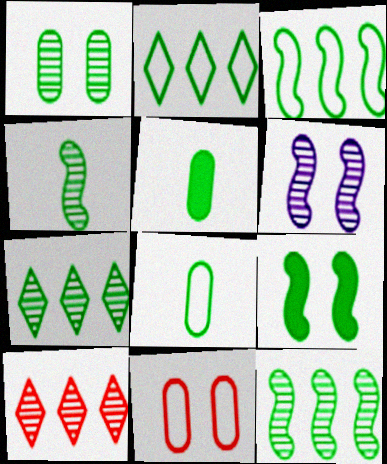[[1, 4, 7], 
[3, 4, 9], 
[7, 8, 9]]